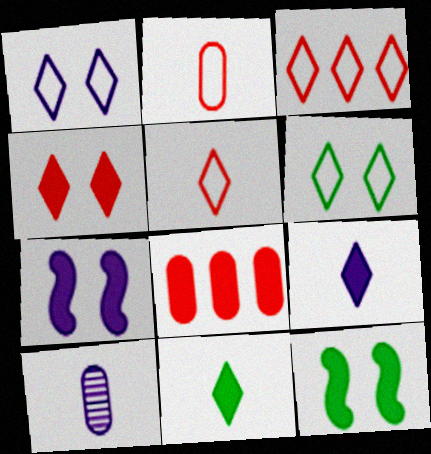[[3, 10, 12], 
[7, 8, 11], 
[8, 9, 12]]